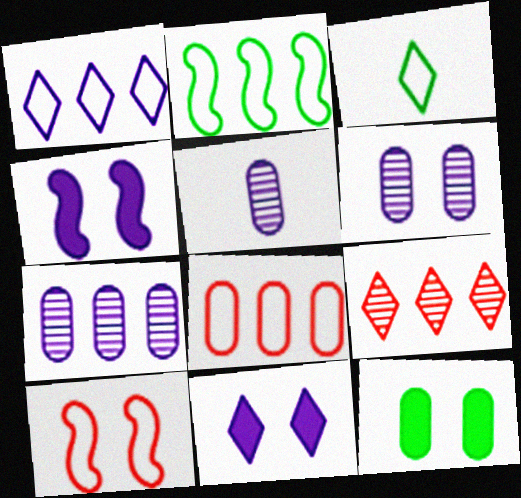[[1, 2, 8], 
[1, 4, 5], 
[3, 9, 11], 
[5, 6, 7], 
[5, 8, 12]]